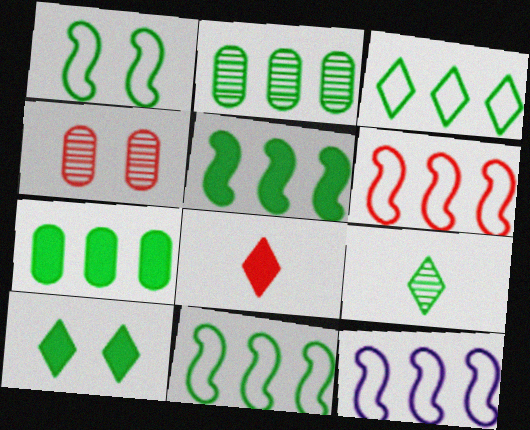[[1, 7, 9], 
[2, 3, 5], 
[3, 9, 10], 
[4, 6, 8], 
[6, 11, 12]]